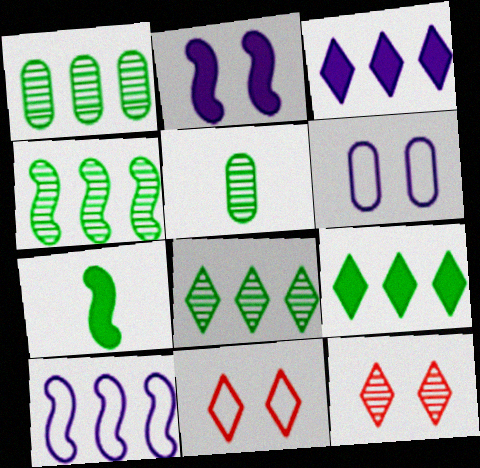[[1, 4, 8]]